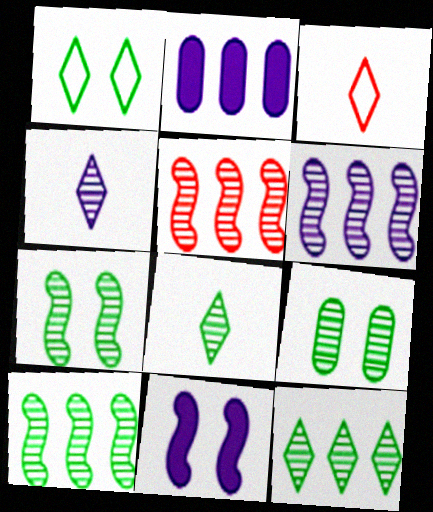[[2, 3, 7], 
[4, 5, 9], 
[5, 6, 10], 
[8, 9, 10]]